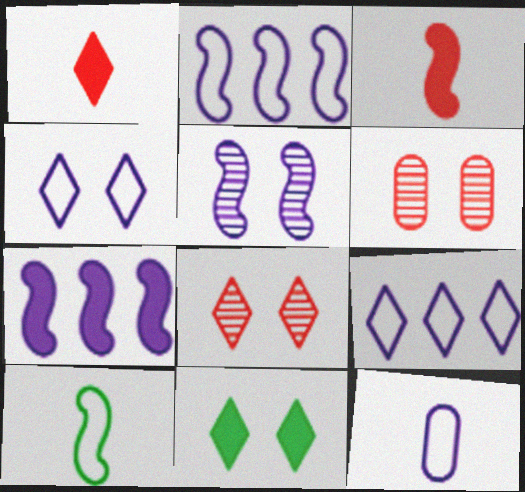[[2, 4, 12], 
[4, 8, 11]]